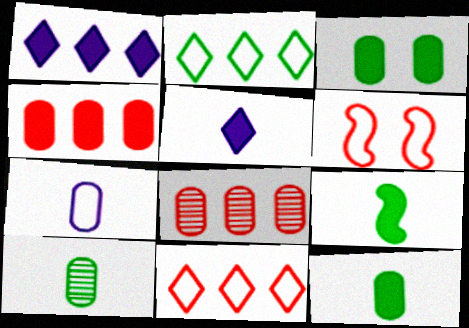[[1, 6, 10], 
[2, 6, 7], 
[3, 7, 8]]